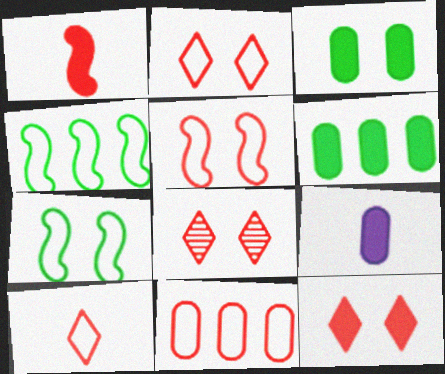[[1, 8, 11], 
[2, 8, 12], 
[4, 8, 9], 
[5, 10, 11]]